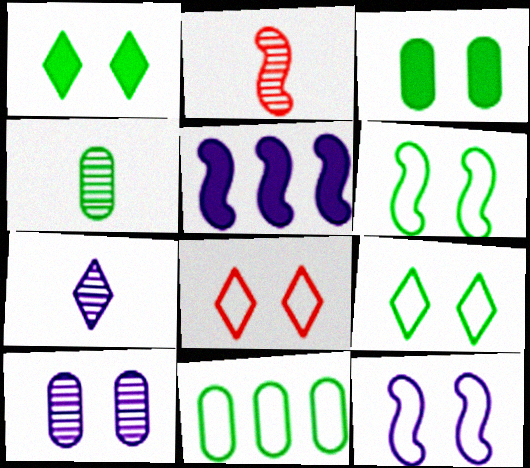[[2, 4, 7], 
[2, 5, 6], 
[3, 4, 11], 
[4, 5, 8]]